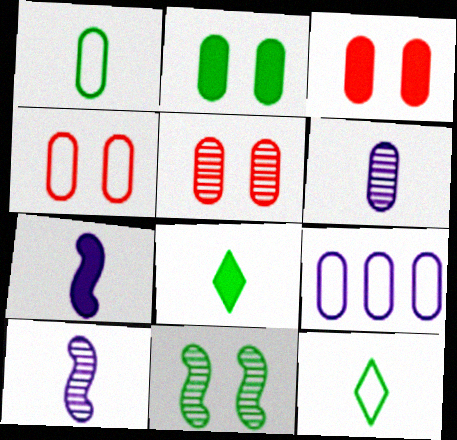[[1, 4, 9], 
[3, 4, 5]]